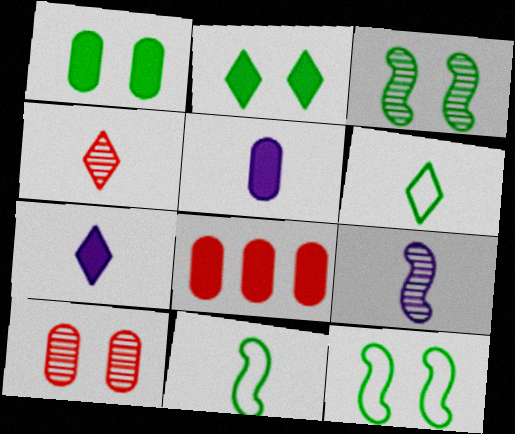[[1, 5, 8], 
[4, 5, 11], 
[4, 6, 7]]